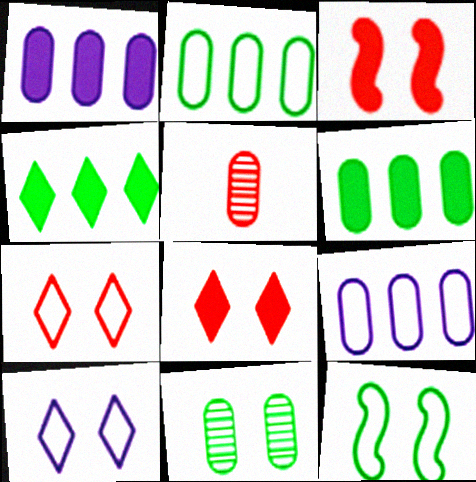[[3, 10, 11]]